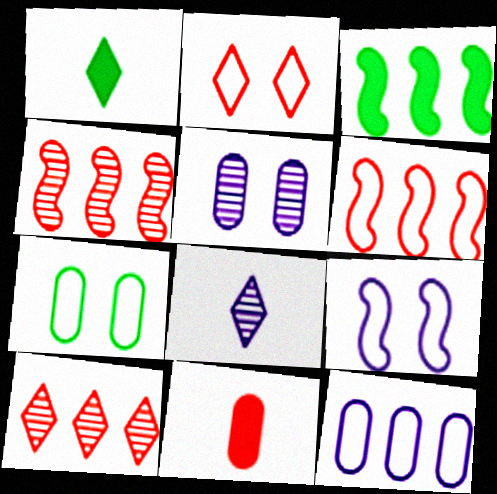[[1, 5, 6], 
[2, 4, 11], 
[2, 7, 9], 
[3, 10, 12]]